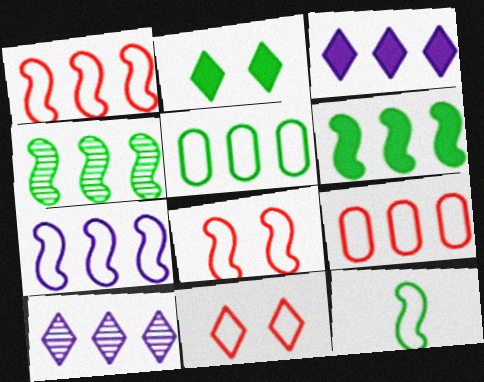[[3, 4, 9], 
[6, 9, 10], 
[7, 8, 12]]